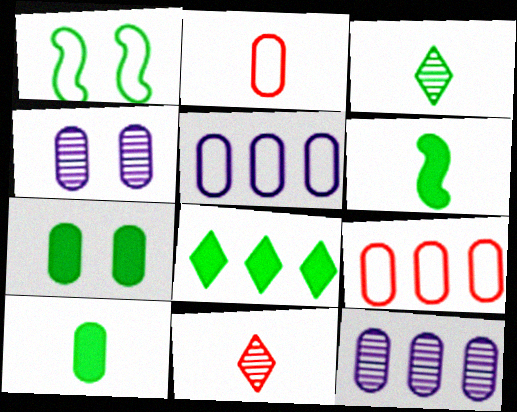[[2, 7, 12], 
[4, 9, 10], 
[6, 7, 8]]